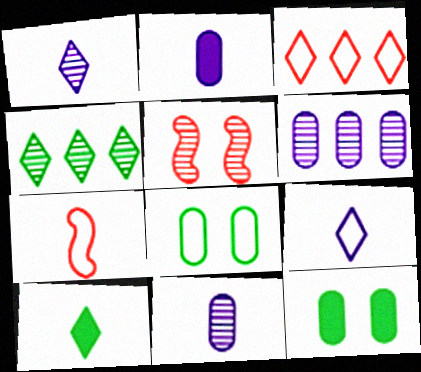[[4, 5, 11], 
[7, 10, 11]]